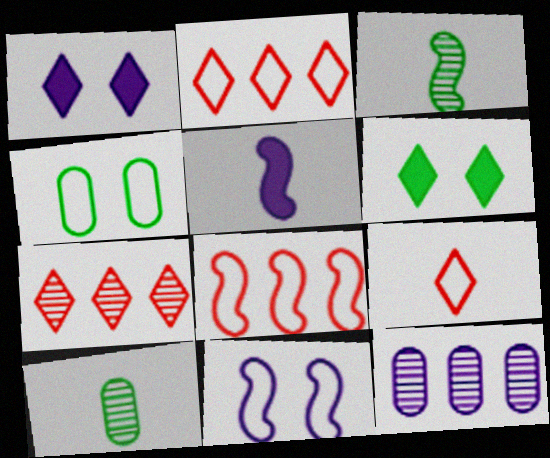[[1, 8, 10], 
[4, 5, 7], 
[5, 9, 10]]